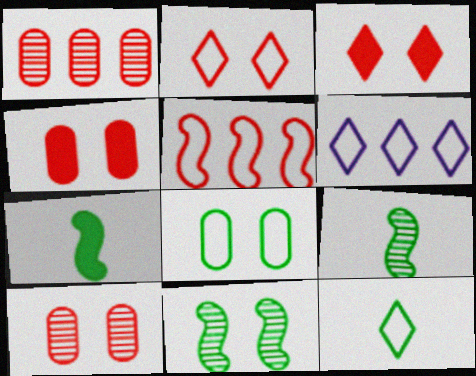[[2, 6, 12], 
[4, 6, 9], 
[6, 7, 10]]